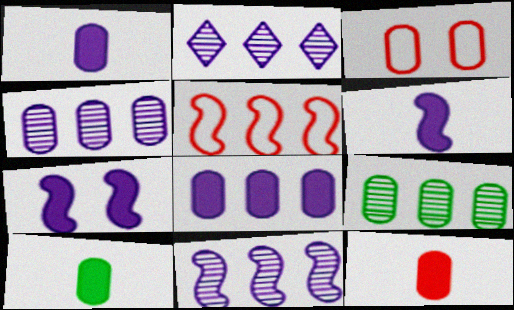[[1, 3, 9], 
[1, 10, 12], 
[2, 4, 11], 
[3, 4, 10]]